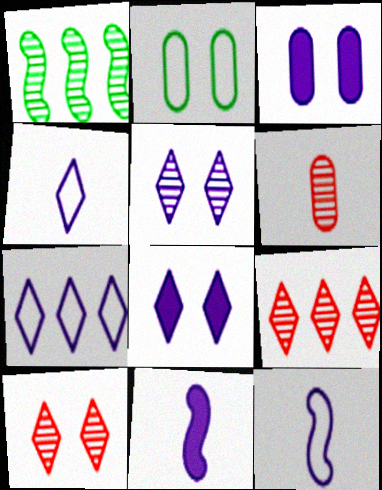[[1, 5, 6], 
[2, 9, 11]]